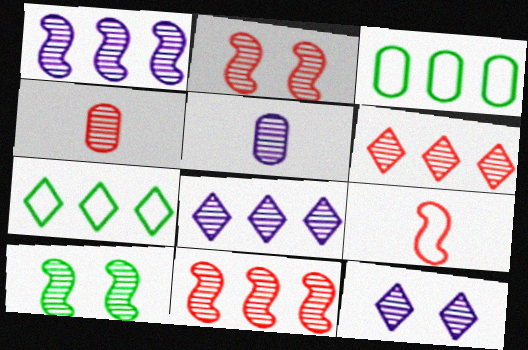[[1, 5, 12], 
[2, 4, 6], 
[4, 8, 10], 
[5, 6, 10]]